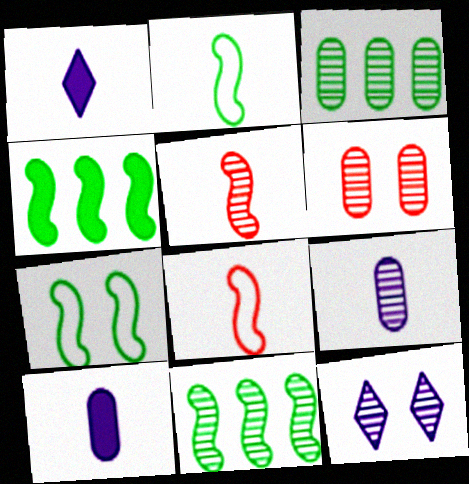[[3, 5, 12], 
[3, 6, 9]]